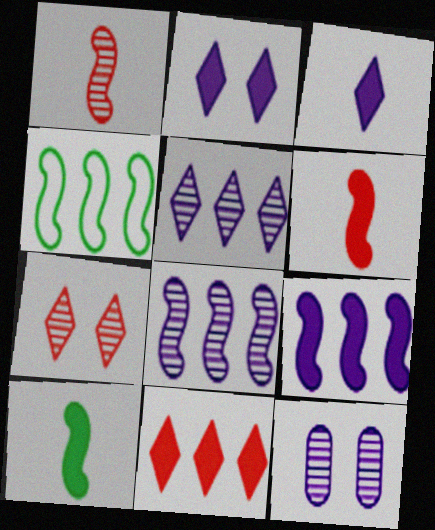[]